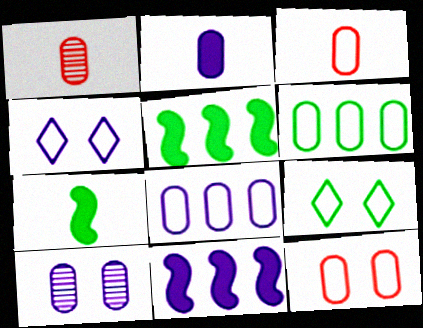[[1, 4, 5], 
[1, 9, 11], 
[2, 8, 10]]